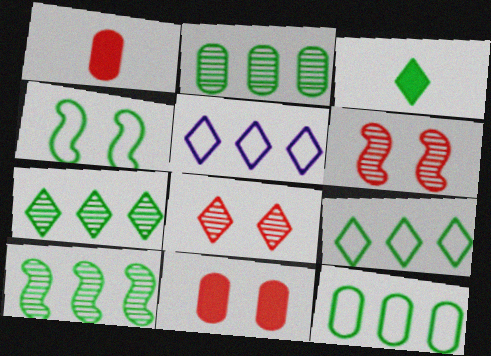[[2, 3, 4], 
[2, 7, 10], 
[3, 5, 8]]